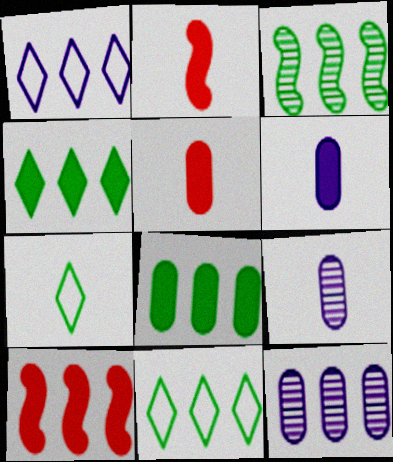[[2, 7, 9], 
[3, 8, 11], 
[10, 11, 12]]